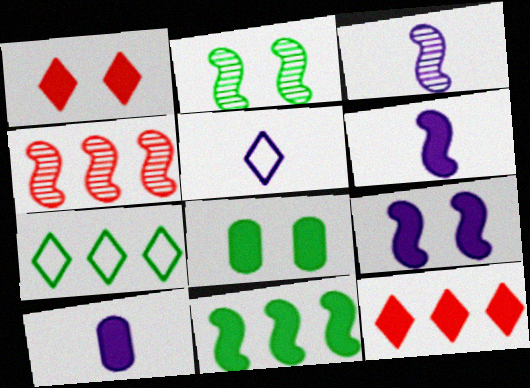[[1, 8, 9], 
[1, 10, 11], 
[2, 3, 4], 
[3, 5, 10], 
[4, 5, 8], 
[6, 8, 12]]